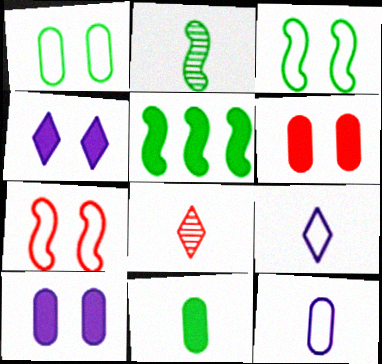[[2, 3, 5]]